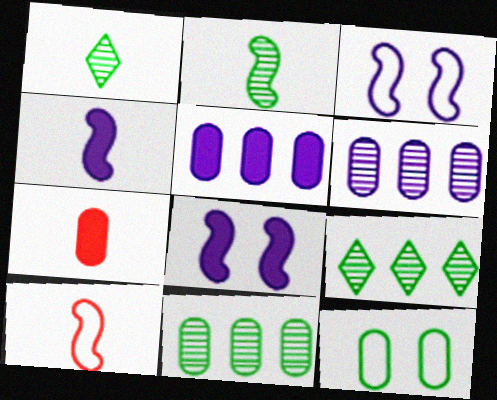[[2, 4, 10], 
[3, 7, 9], 
[6, 7, 12]]